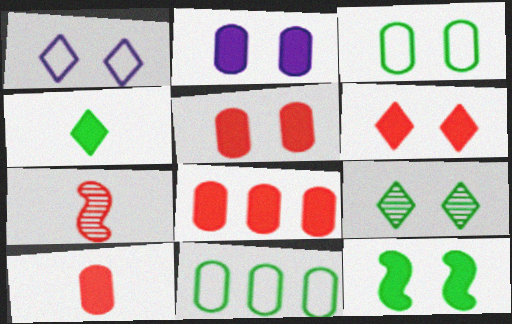[[1, 6, 9], 
[2, 6, 12], 
[3, 9, 12], 
[5, 8, 10]]